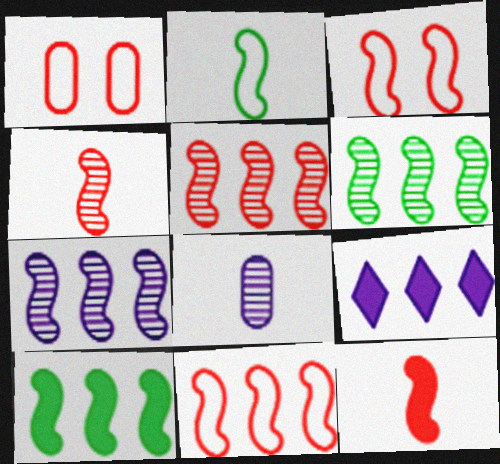[[3, 5, 12], 
[5, 6, 7], 
[7, 10, 11]]